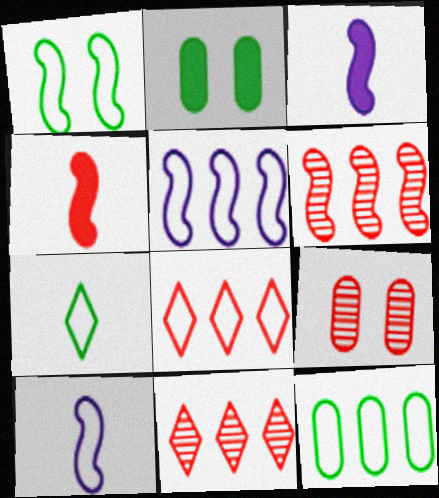[[1, 3, 6], 
[1, 7, 12], 
[2, 10, 11], 
[4, 8, 9], 
[5, 8, 12]]